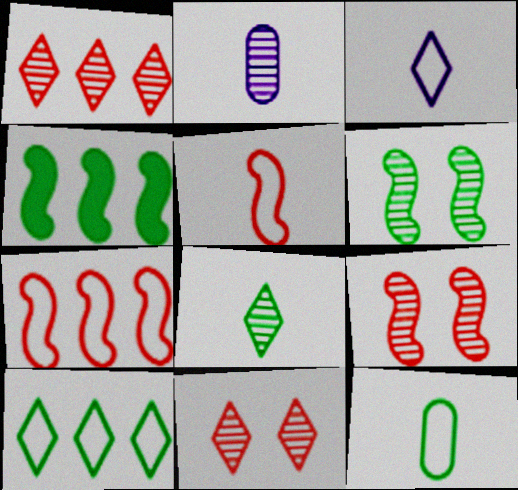[[1, 2, 6], 
[3, 5, 12]]